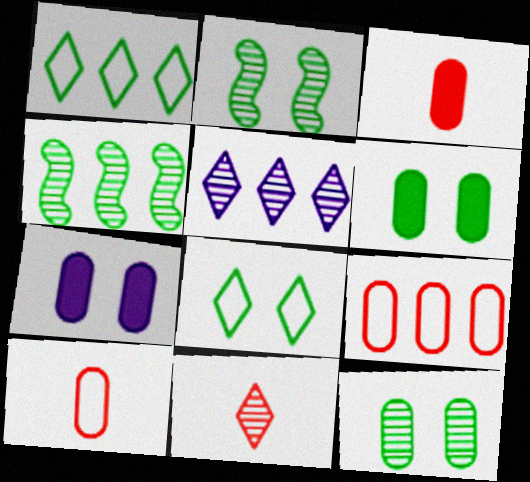[[2, 6, 8]]